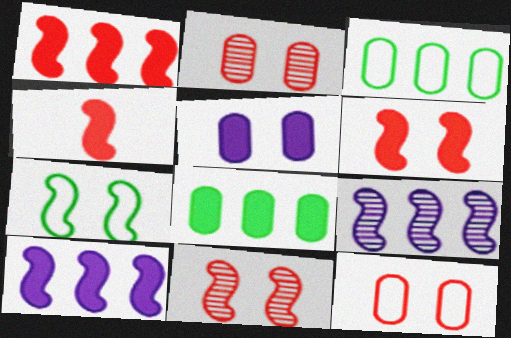[[1, 4, 6], 
[4, 7, 9]]